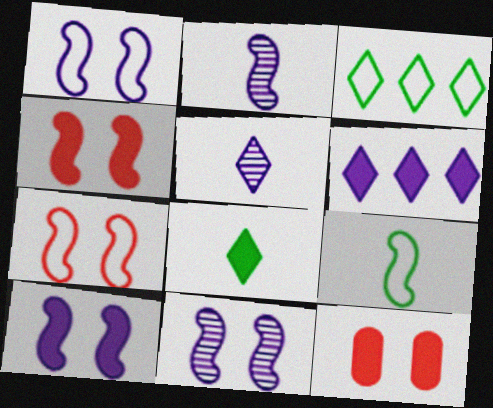[[1, 10, 11], 
[2, 3, 12]]